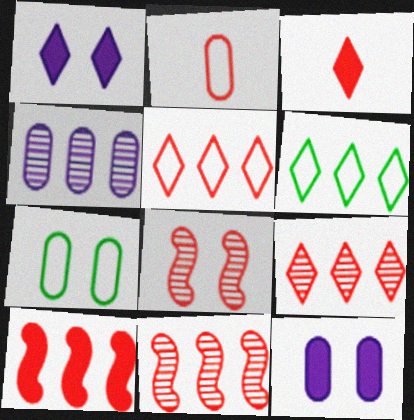[[1, 7, 8], 
[4, 6, 10]]